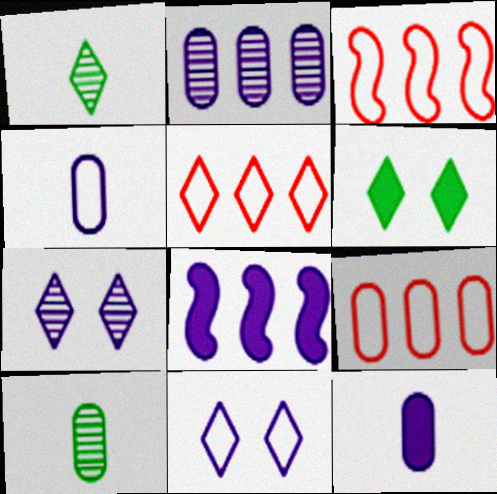[[3, 5, 9], 
[4, 7, 8]]